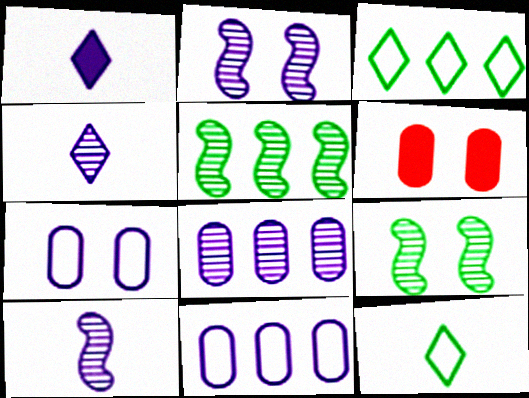[[1, 2, 11], 
[2, 4, 8], 
[3, 6, 10]]